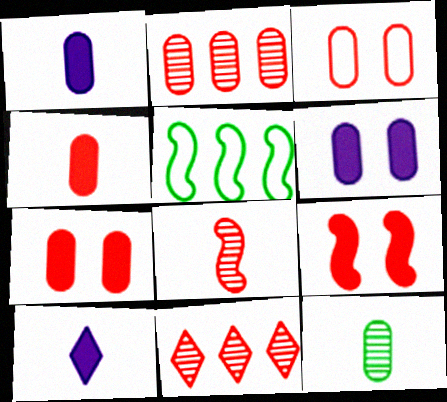[[2, 3, 4]]